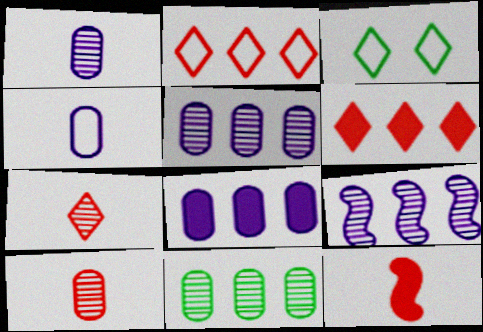[[3, 5, 12]]